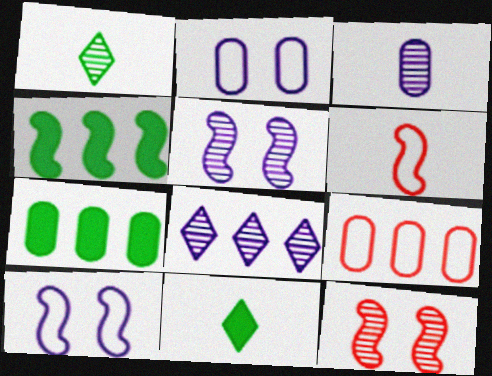[[3, 5, 8], 
[3, 6, 11], 
[4, 5, 6], 
[4, 8, 9], 
[5, 9, 11]]